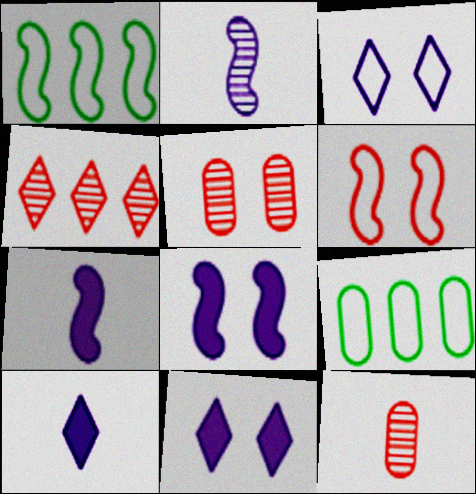[[1, 5, 10], 
[1, 11, 12]]